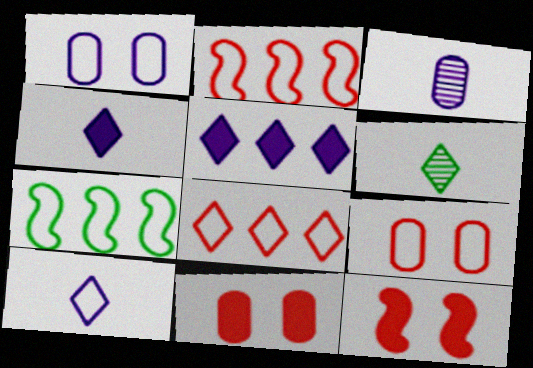[[7, 9, 10]]